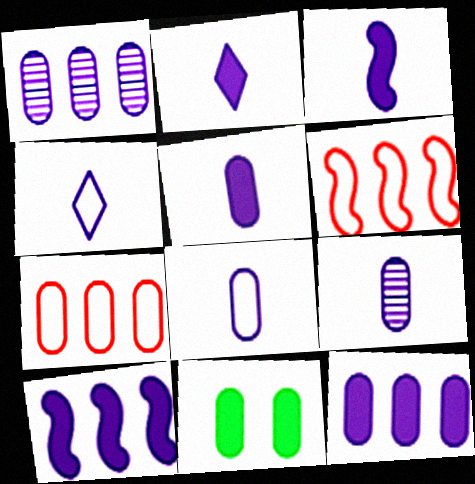[[2, 3, 5], 
[3, 4, 9], 
[5, 8, 9], 
[7, 9, 11]]